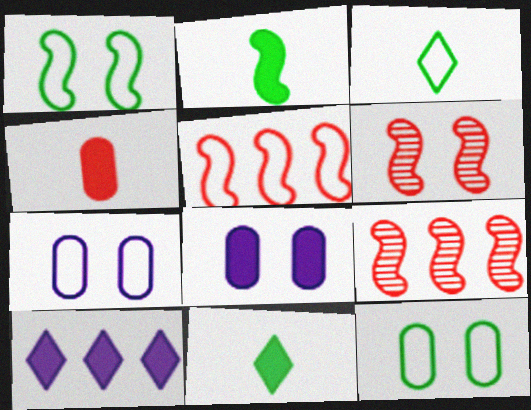[[3, 5, 7], 
[3, 8, 9], 
[7, 9, 11]]